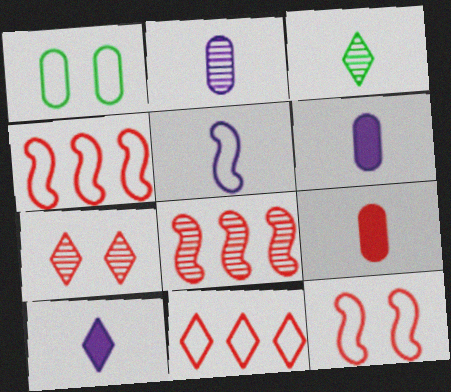[[1, 5, 11], 
[1, 8, 10], 
[2, 5, 10], 
[3, 5, 9], 
[4, 7, 9]]